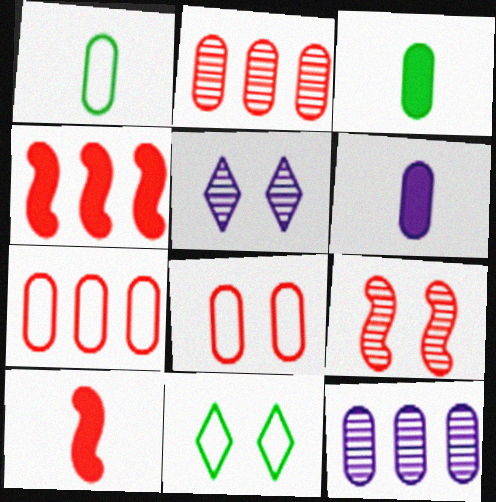[[1, 4, 5], 
[3, 8, 12], 
[10, 11, 12]]